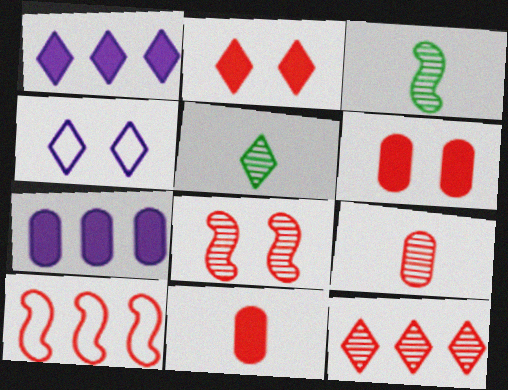[[2, 9, 10], 
[8, 9, 12]]